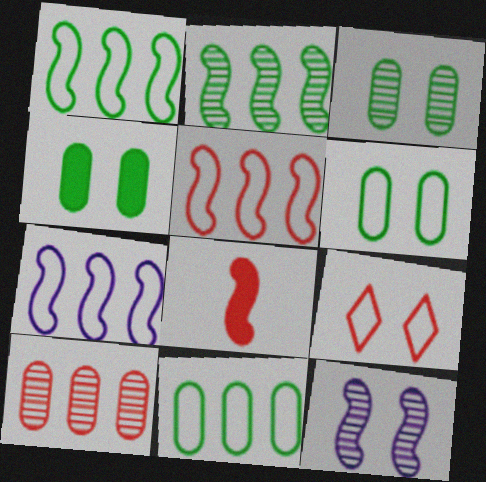[[1, 5, 7], 
[1, 8, 12], 
[3, 4, 6], 
[4, 9, 12], 
[8, 9, 10]]